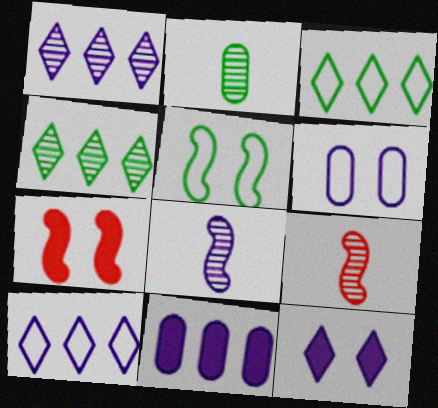[[2, 7, 10]]